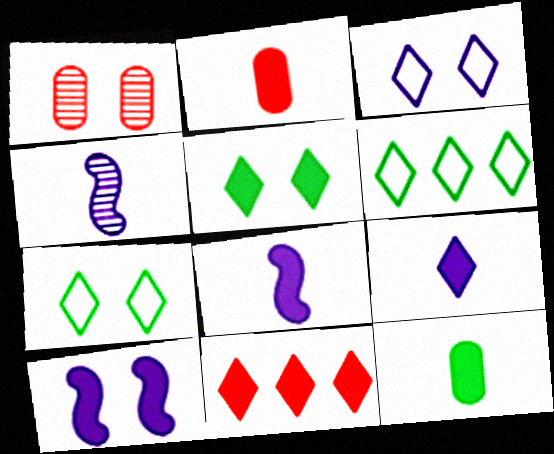[[1, 6, 8], 
[1, 7, 10], 
[5, 9, 11], 
[10, 11, 12]]